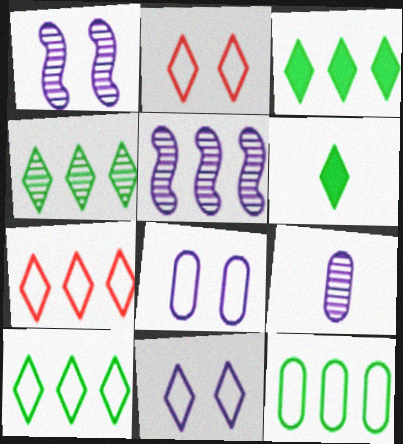[[3, 4, 10]]